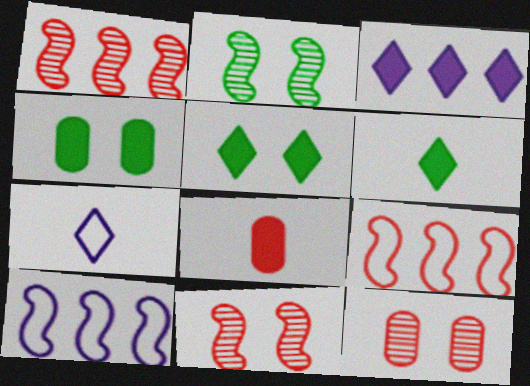[[1, 4, 7], 
[6, 10, 12]]